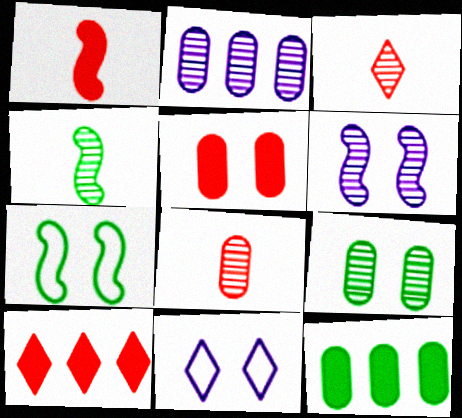[[1, 5, 10], 
[2, 8, 9]]